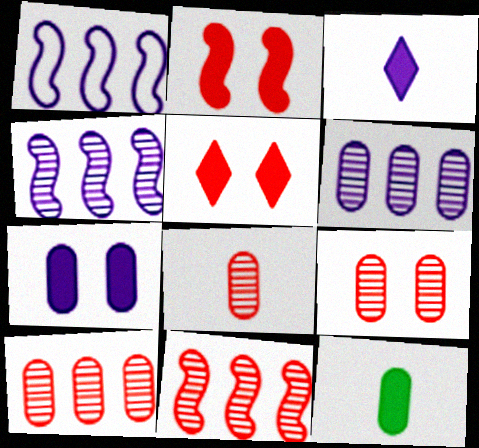[[8, 9, 10]]